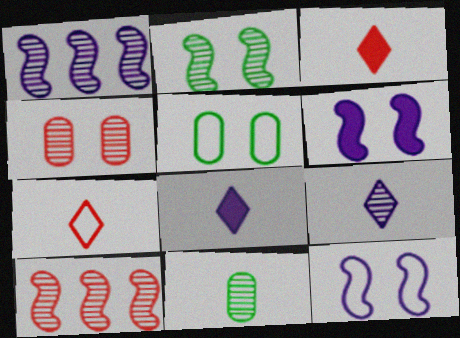[[1, 3, 5], 
[5, 8, 10]]